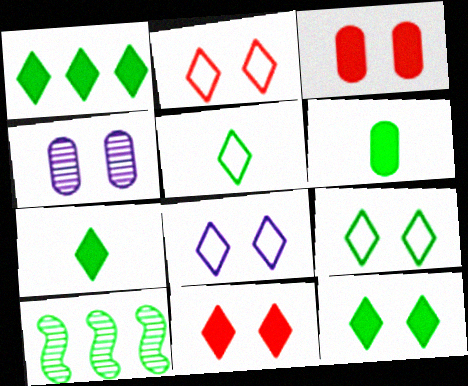[[1, 7, 12], 
[2, 8, 9], 
[6, 9, 10]]